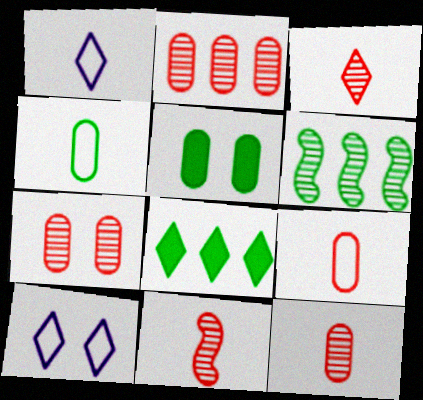[[2, 7, 12], 
[3, 8, 10], 
[3, 11, 12]]